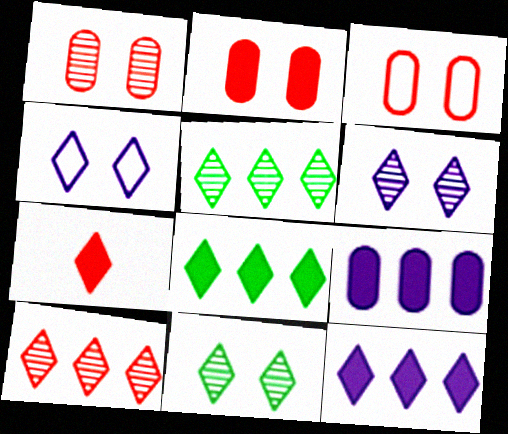[[1, 2, 3], 
[4, 5, 7]]